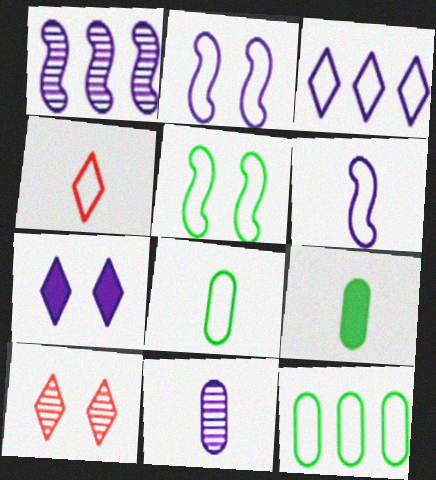[[2, 4, 12], 
[4, 6, 8]]